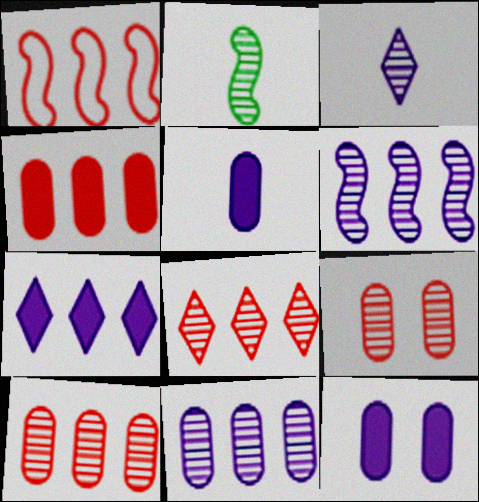[[1, 4, 8]]